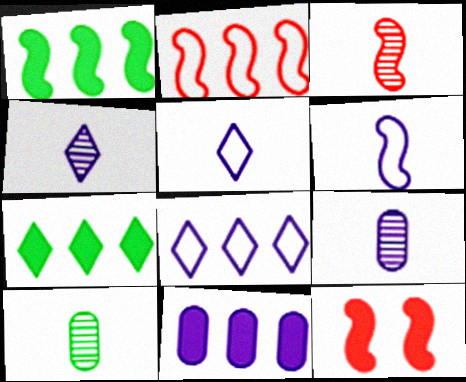[[2, 3, 12], 
[3, 4, 10], 
[8, 10, 12]]